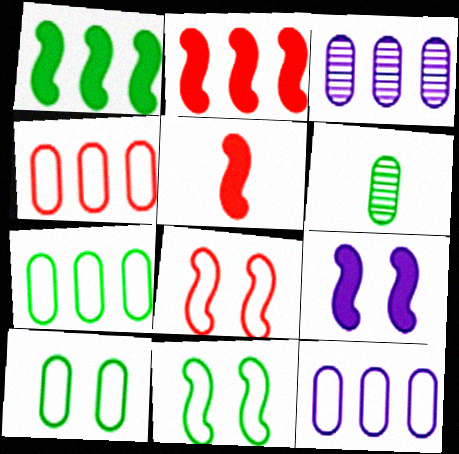[[1, 5, 9], 
[4, 7, 12]]